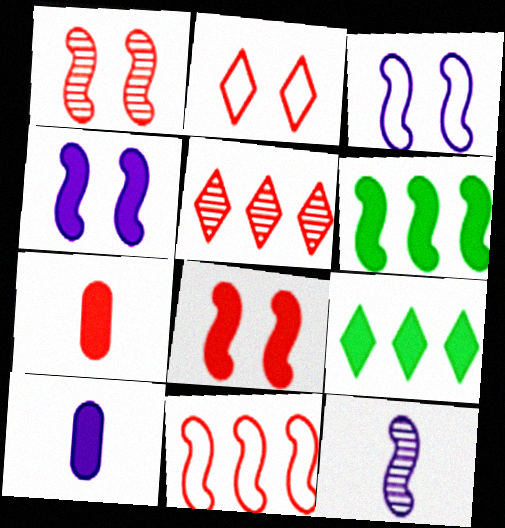[[4, 7, 9], 
[8, 9, 10]]